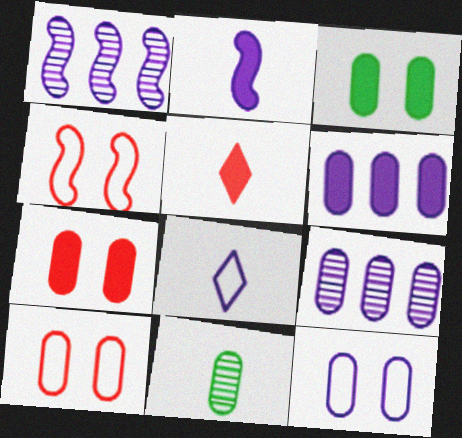[[6, 10, 11]]